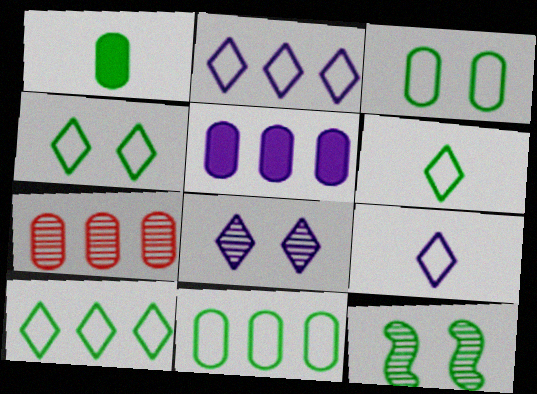[[1, 10, 12], 
[4, 6, 10], 
[5, 7, 11]]